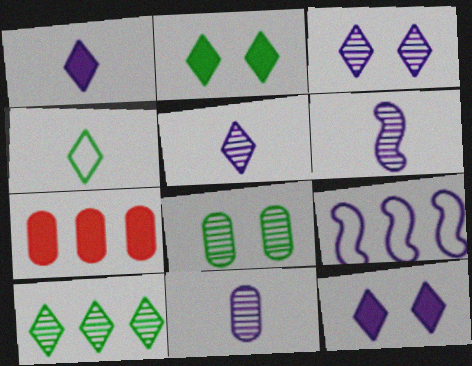[[2, 4, 10], 
[5, 6, 11], 
[7, 9, 10], 
[9, 11, 12]]